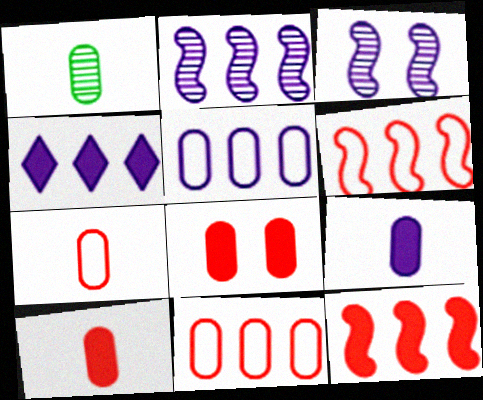[[1, 5, 8], 
[1, 7, 9], 
[2, 4, 5]]